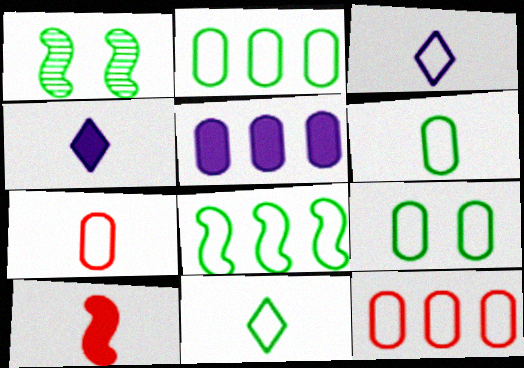[[1, 4, 12], 
[2, 6, 9], 
[8, 9, 11]]